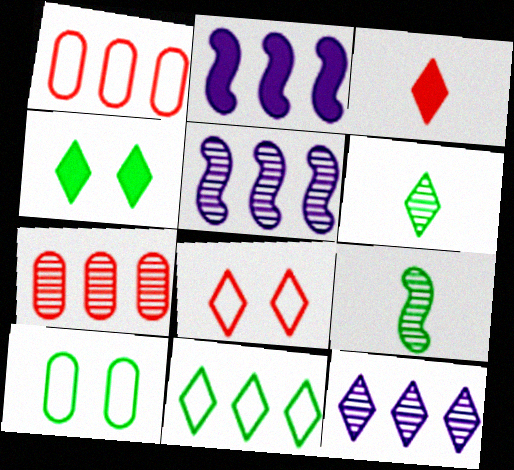[[2, 7, 11], 
[3, 5, 10], 
[4, 6, 11]]